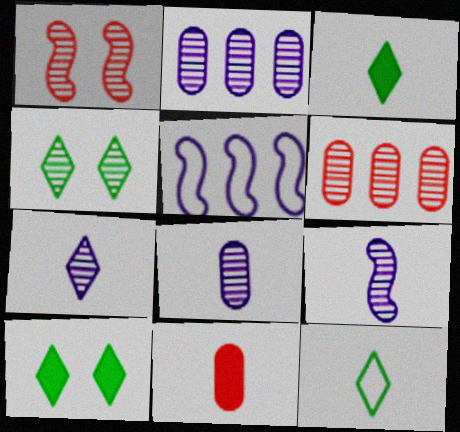[[4, 5, 11], 
[4, 6, 9], 
[7, 8, 9], 
[9, 11, 12]]